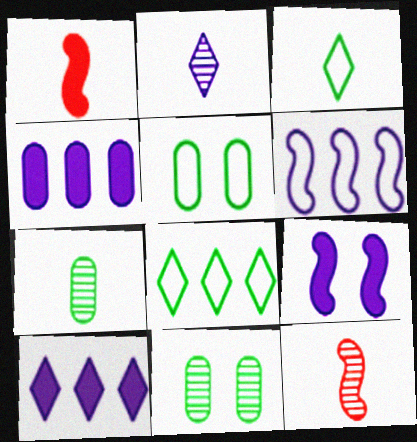[[2, 7, 12], 
[5, 10, 12]]